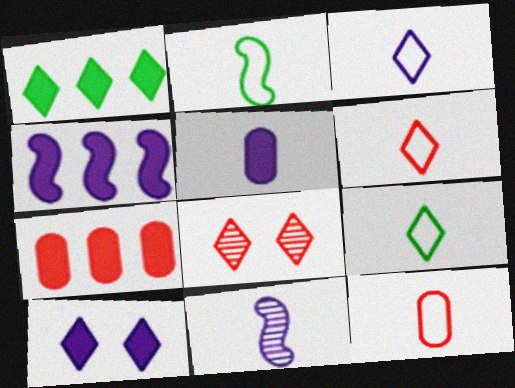[[1, 3, 8], 
[1, 4, 7], 
[2, 3, 12], 
[3, 5, 11], 
[3, 6, 9], 
[4, 5, 10]]